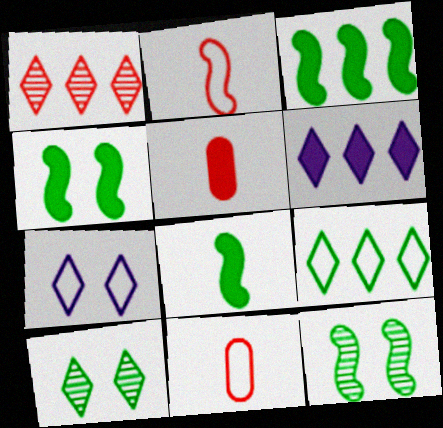[[1, 6, 9], 
[3, 4, 8], 
[4, 5, 6], 
[6, 11, 12]]